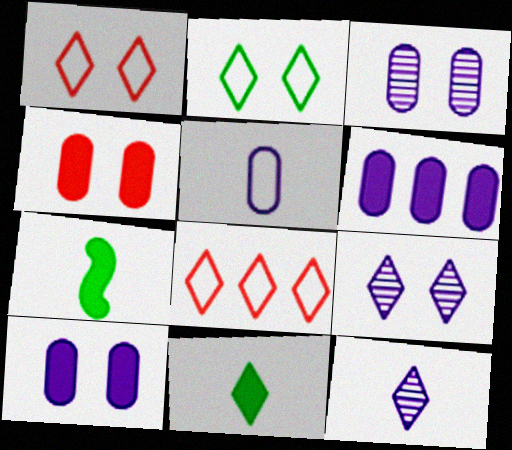[[3, 5, 6], 
[3, 7, 8], 
[8, 9, 11]]